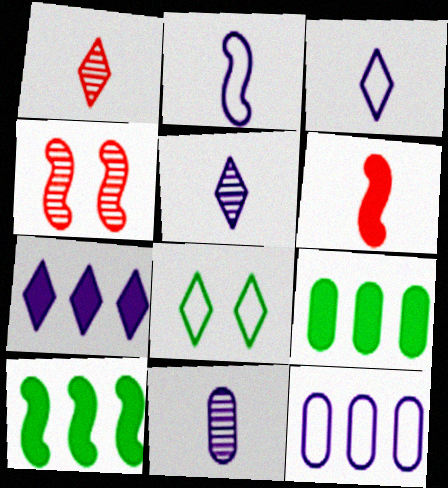[[1, 7, 8], 
[2, 4, 10], 
[3, 4, 9]]